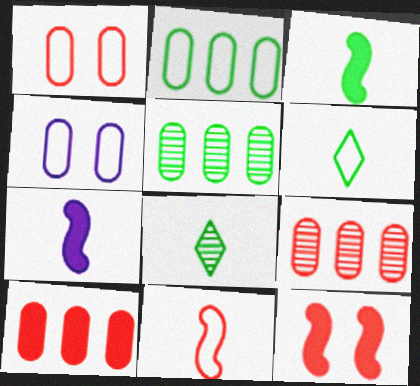[]